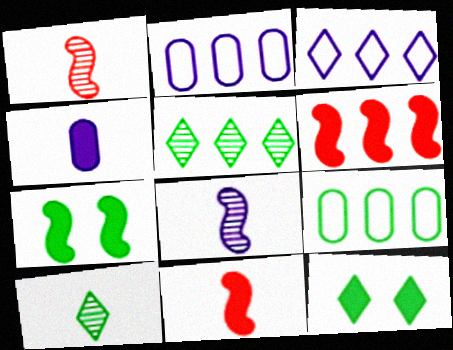[[1, 2, 12], 
[2, 5, 6], 
[4, 6, 12], 
[7, 9, 10]]